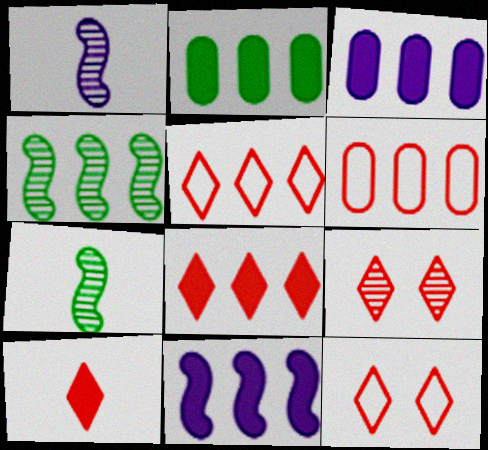[[1, 2, 12], 
[2, 8, 11], 
[3, 4, 5], 
[3, 7, 12], 
[5, 9, 10]]